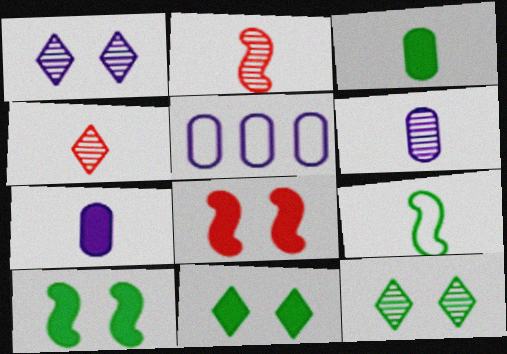[[2, 5, 11], 
[4, 5, 10], 
[4, 7, 9]]